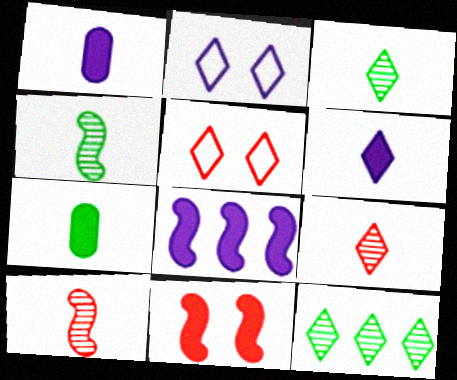[[5, 6, 12]]